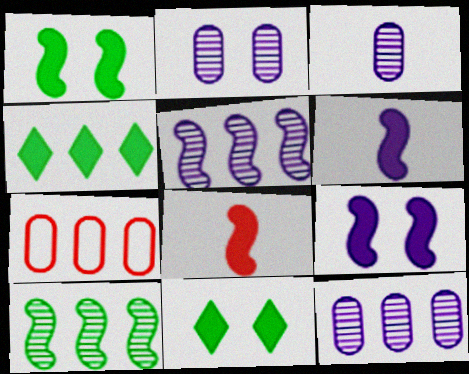[[2, 3, 12], 
[4, 5, 7]]